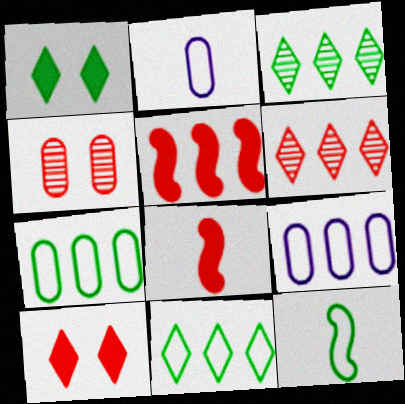[[3, 5, 9]]